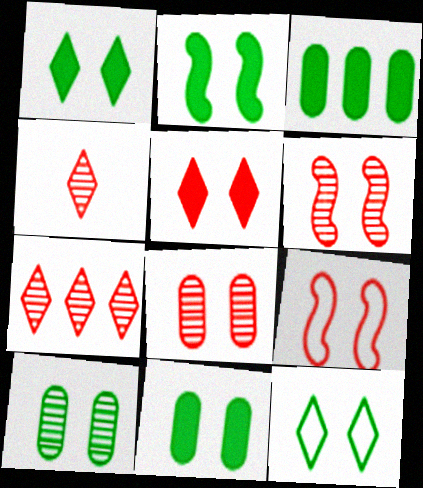[[1, 2, 11], 
[2, 10, 12], 
[5, 8, 9]]